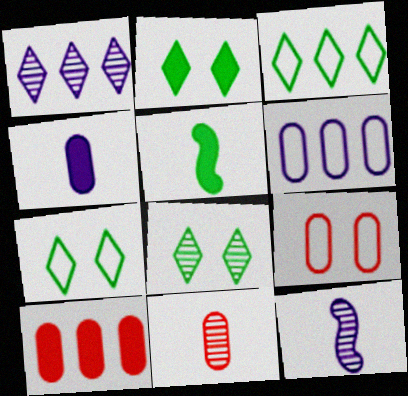[[1, 5, 9], 
[2, 7, 8], 
[7, 10, 12], 
[9, 10, 11]]